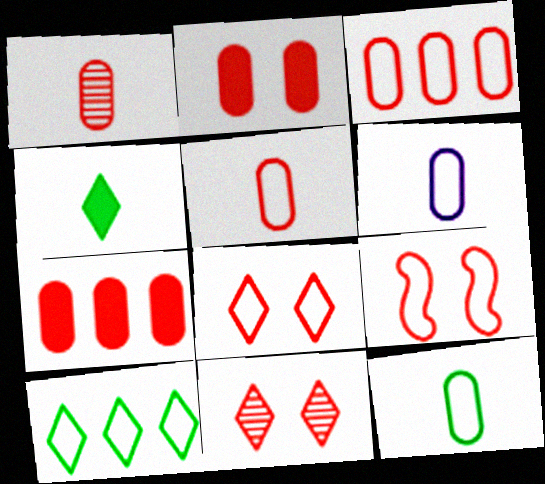[[1, 2, 3], 
[2, 9, 11], 
[5, 6, 12], 
[6, 9, 10]]